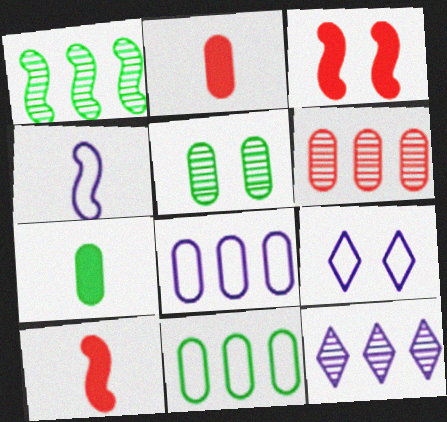[[1, 2, 9], 
[1, 3, 4], 
[1, 6, 12], 
[2, 5, 8], 
[3, 5, 9], 
[4, 8, 9], 
[5, 7, 11]]